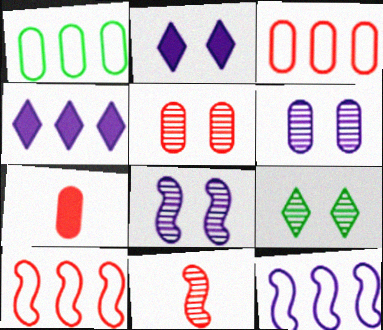[[1, 2, 11], 
[1, 6, 7], 
[3, 5, 7], 
[5, 8, 9], 
[7, 9, 12]]